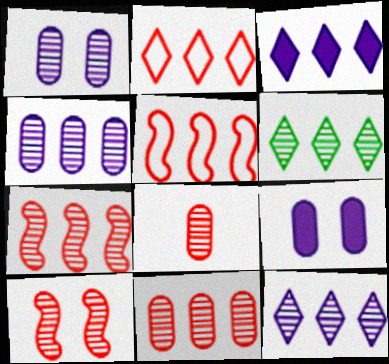[[2, 3, 6], 
[4, 6, 7]]